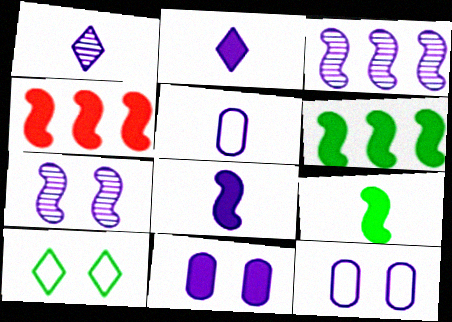[[1, 5, 8], 
[2, 3, 12]]